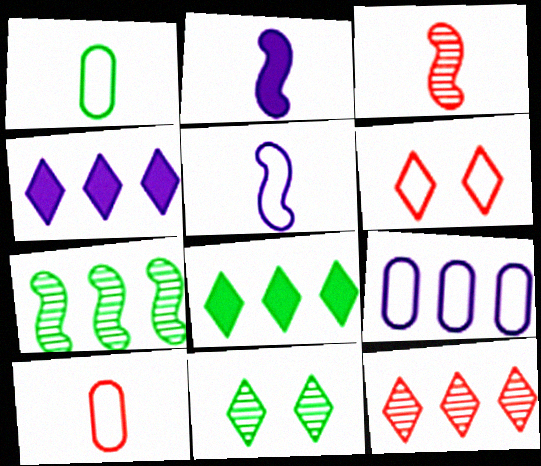[]